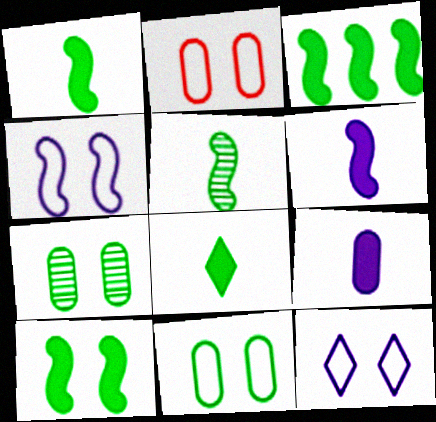[[1, 3, 10]]